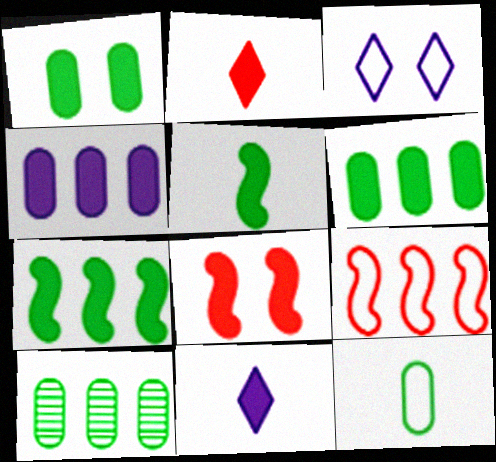[[1, 10, 12], 
[3, 9, 12], 
[6, 8, 11]]